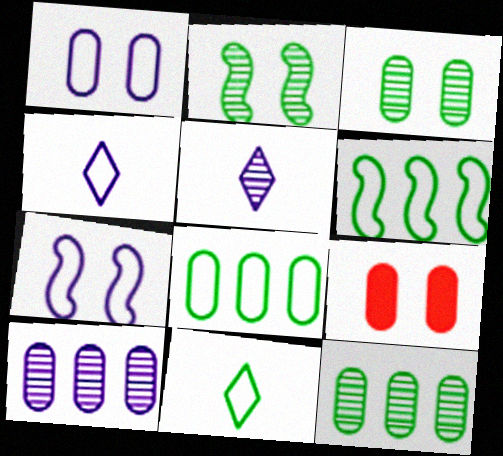[[1, 3, 9], 
[5, 6, 9]]